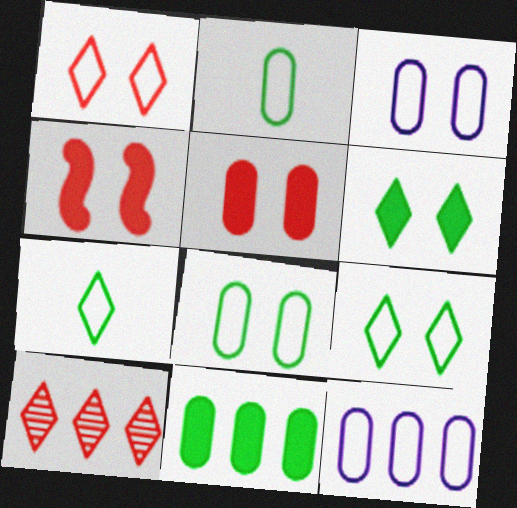[]